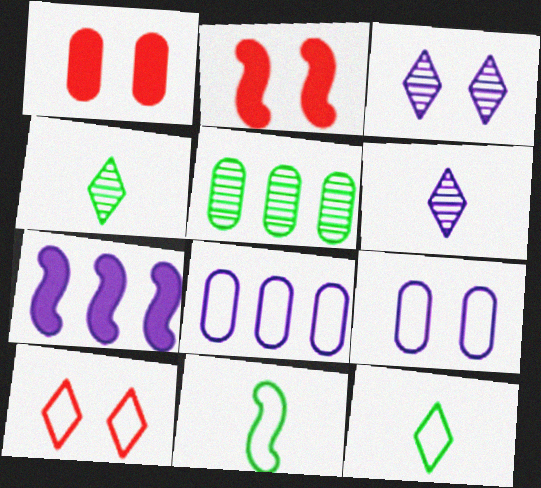[[2, 4, 8], 
[6, 7, 9], 
[8, 10, 11]]